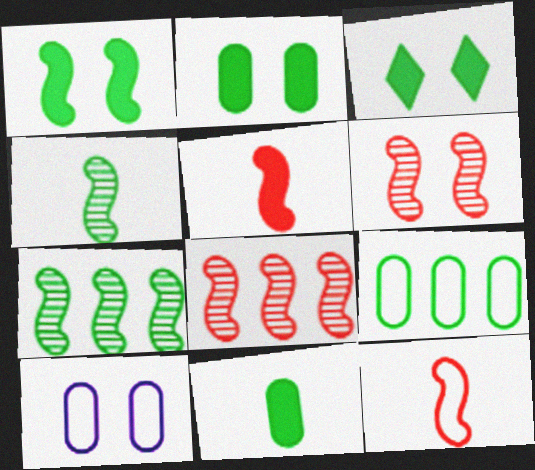[[1, 2, 3], 
[3, 4, 9], 
[3, 6, 10]]